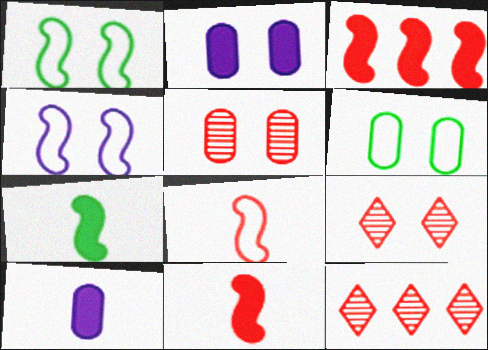[[1, 2, 9], 
[1, 10, 12], 
[2, 5, 6]]